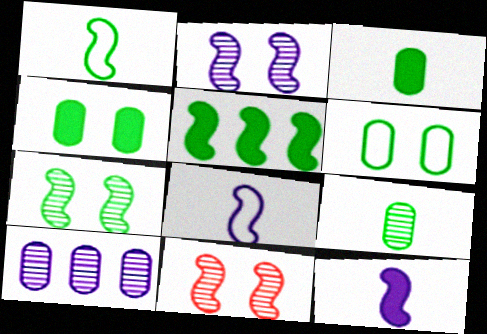[[1, 5, 7], 
[2, 7, 11], 
[5, 8, 11]]